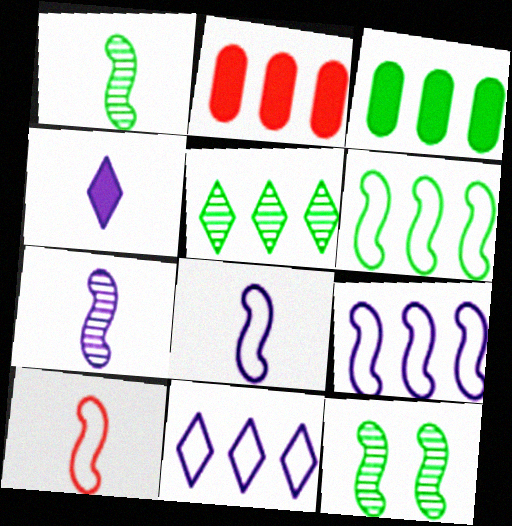[[2, 5, 9], 
[3, 5, 6]]